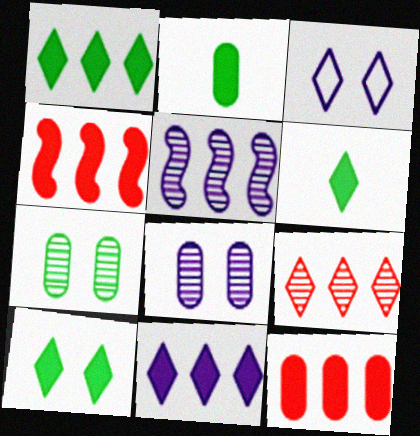[[1, 6, 10], 
[3, 6, 9]]